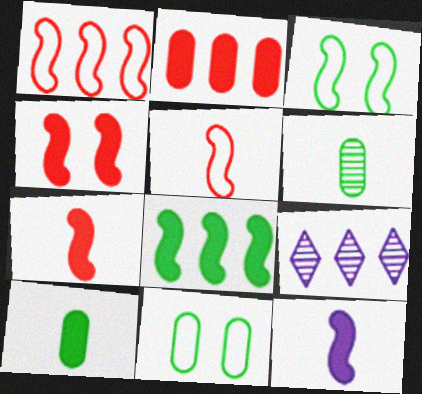[[4, 8, 12], 
[7, 9, 11]]